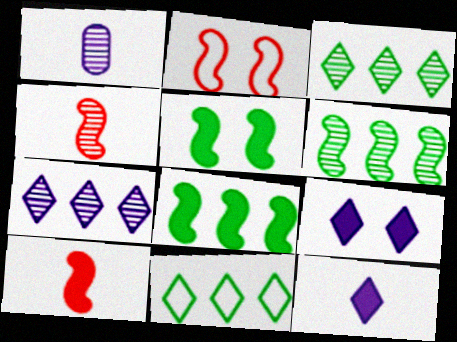[]